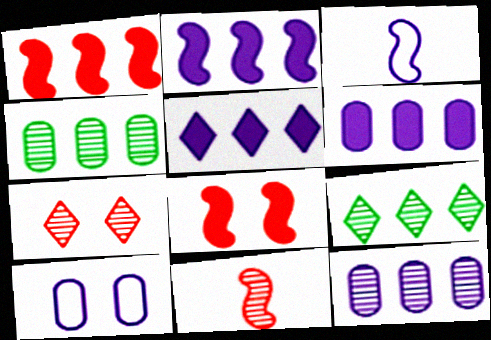[[2, 5, 6]]